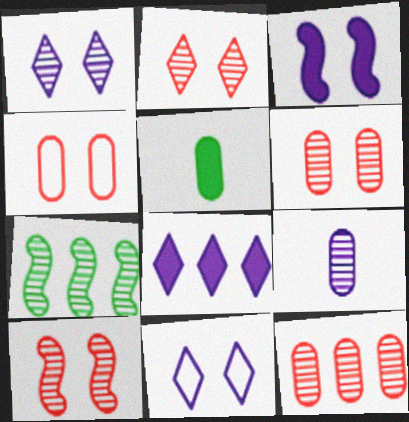[[2, 6, 10], 
[2, 7, 9]]